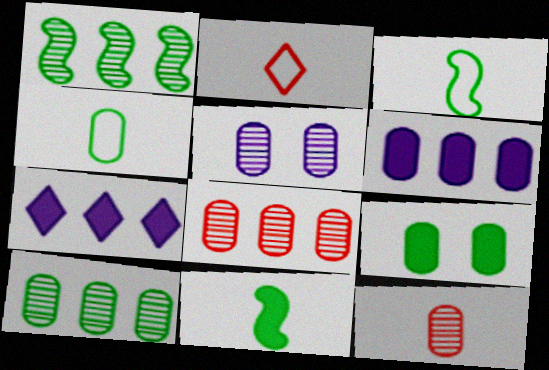[[4, 9, 10], 
[5, 10, 12]]